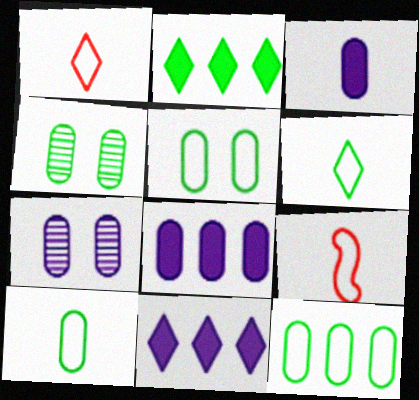[[2, 7, 9], 
[4, 9, 11], 
[5, 10, 12]]